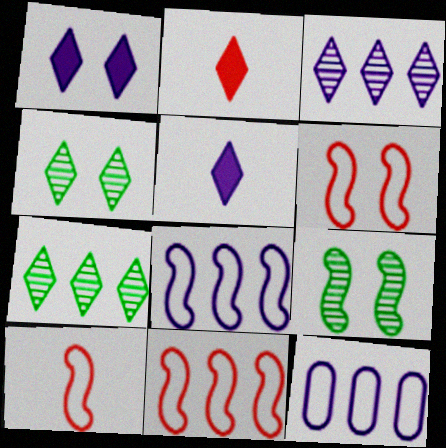[[2, 9, 12], 
[6, 10, 11]]